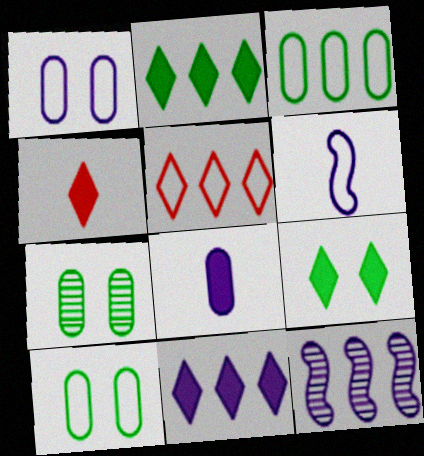[[4, 9, 11], 
[4, 10, 12], 
[5, 6, 10]]